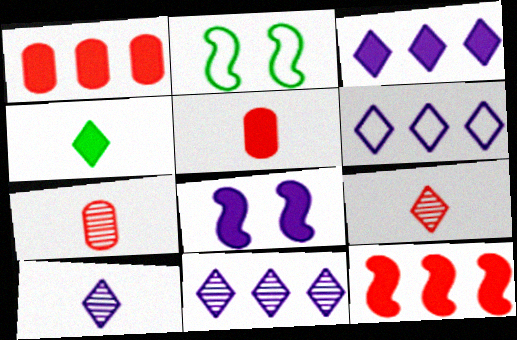[[1, 2, 10], 
[1, 4, 8], 
[2, 3, 7], 
[2, 5, 11], 
[3, 6, 11]]